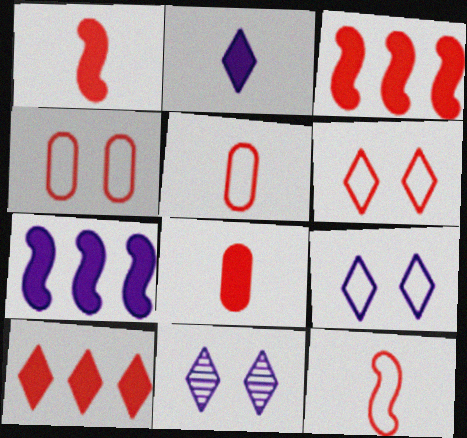[]